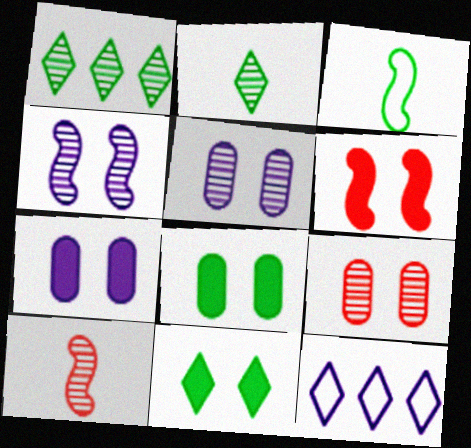[[1, 3, 8], 
[1, 5, 10], 
[6, 7, 11], 
[8, 10, 12]]